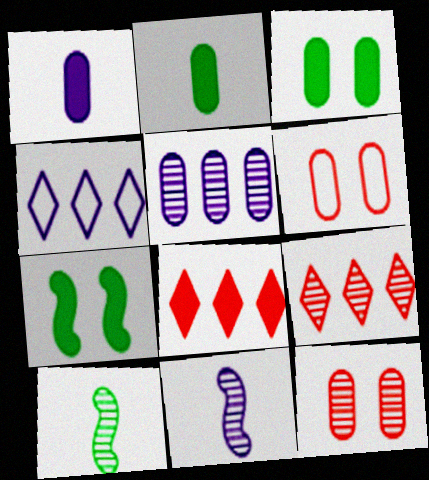[[1, 7, 8], 
[2, 5, 6]]